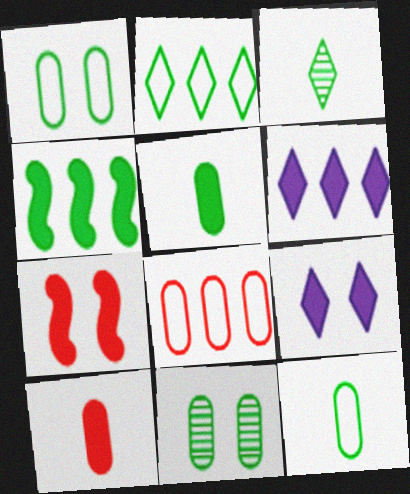[[1, 3, 4], 
[4, 9, 10], 
[5, 6, 7]]